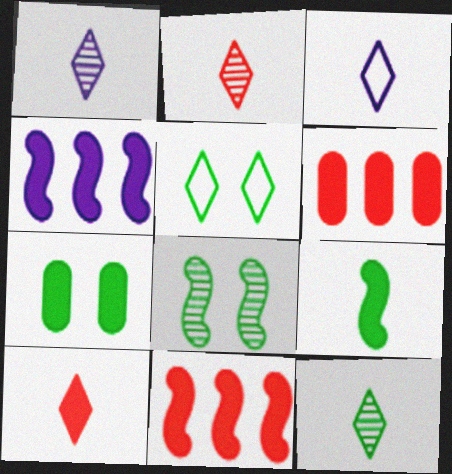[[1, 2, 12], 
[3, 6, 8], 
[3, 10, 12], 
[4, 7, 10], 
[5, 7, 8]]